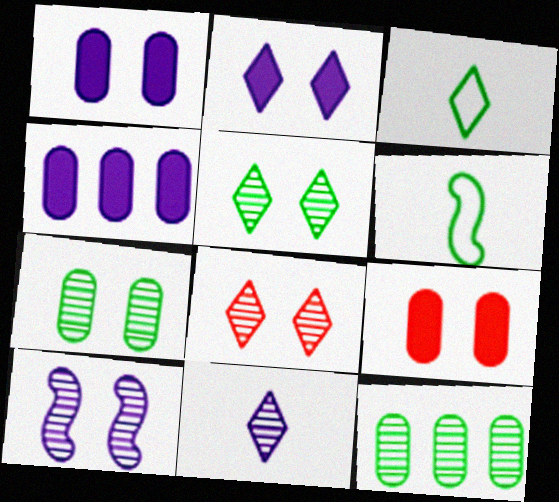[[4, 6, 8], 
[7, 8, 10]]